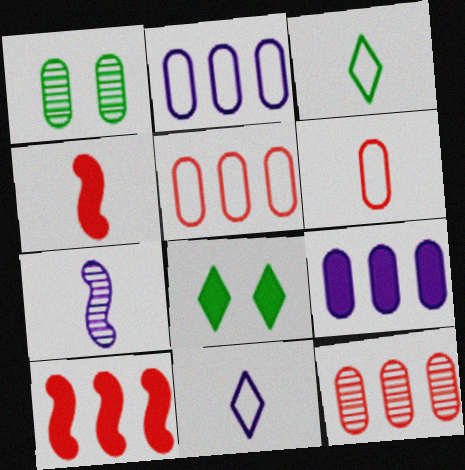[[1, 6, 9], 
[1, 10, 11], 
[4, 8, 9], 
[5, 7, 8]]